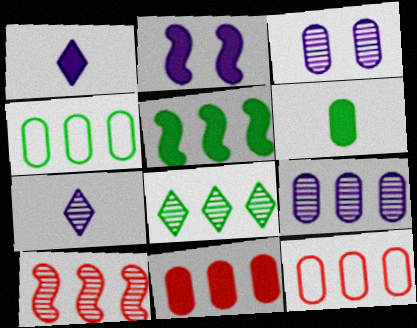[[3, 6, 12], 
[4, 5, 8], 
[4, 9, 11], 
[8, 9, 10]]